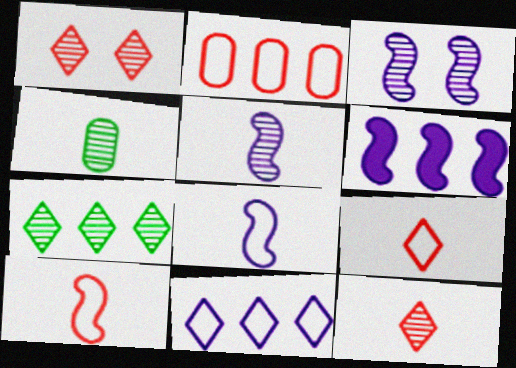[[2, 6, 7], 
[3, 6, 8], 
[4, 5, 12]]